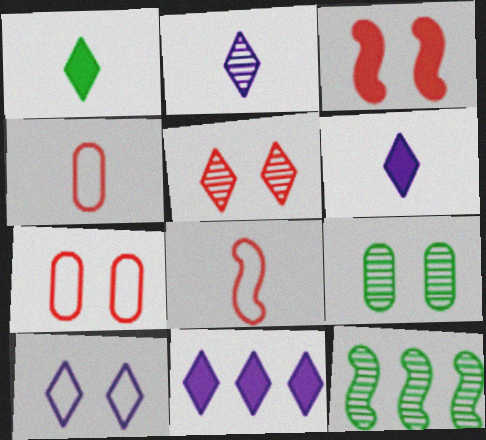[[2, 10, 11], 
[3, 5, 7], 
[3, 9, 10], 
[6, 7, 12], 
[8, 9, 11]]